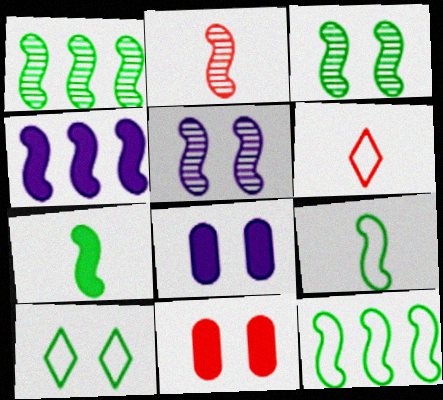[[1, 2, 5], 
[1, 6, 8], 
[3, 7, 12], 
[5, 10, 11]]